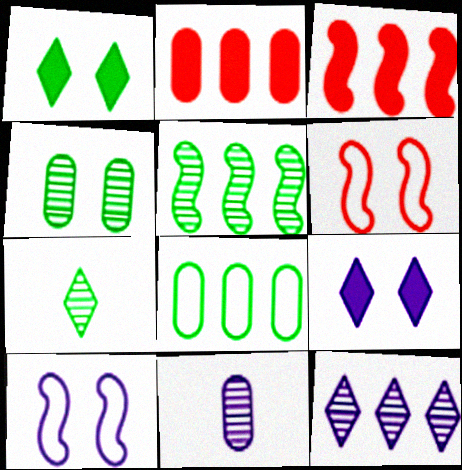[[2, 7, 10], 
[3, 8, 12], 
[4, 5, 7], 
[4, 6, 9]]